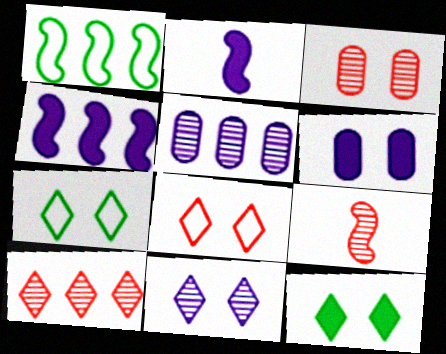[[3, 9, 10], 
[8, 11, 12]]